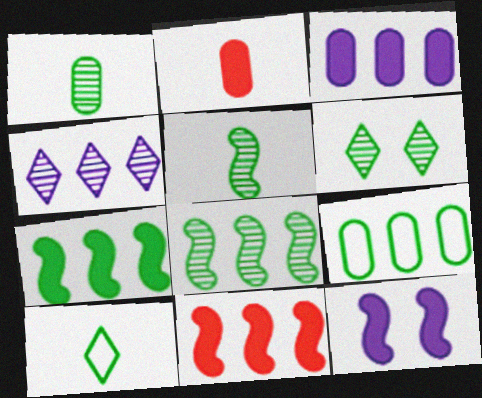[[1, 6, 8], 
[4, 9, 11]]